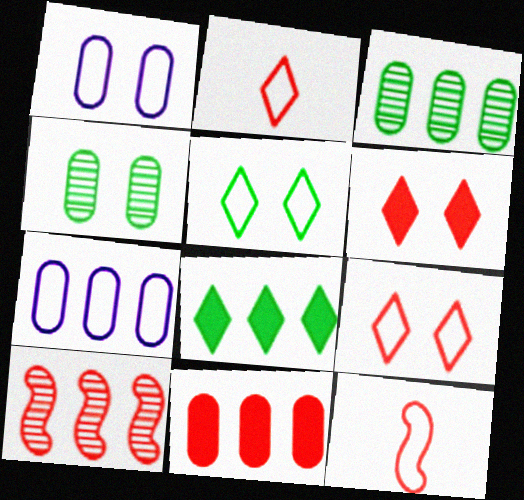[[3, 7, 11], 
[5, 7, 12], 
[7, 8, 10]]